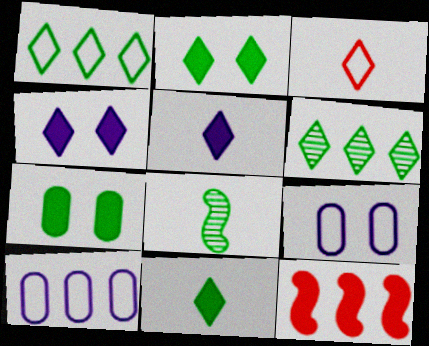[[1, 7, 8], 
[3, 4, 6], 
[5, 7, 12], 
[6, 10, 12]]